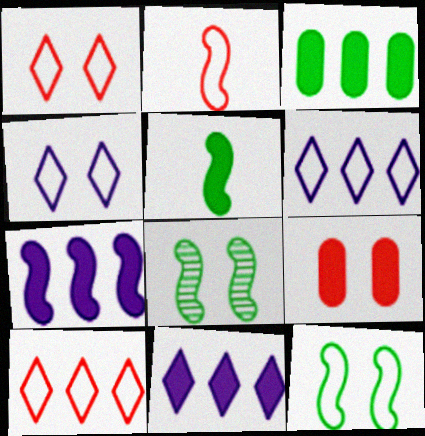[[2, 7, 8], 
[4, 8, 9], 
[5, 9, 11]]